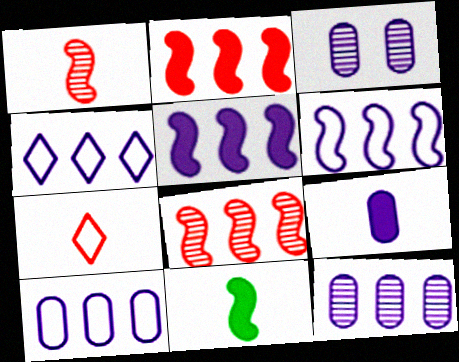[[3, 9, 10], 
[4, 5, 12], 
[4, 6, 10]]